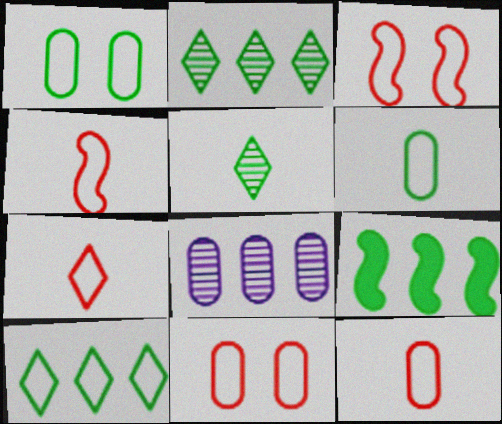[[1, 5, 9], 
[4, 7, 12]]